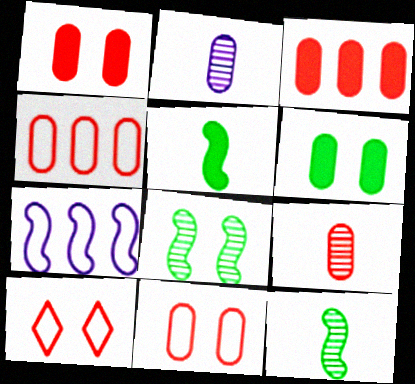[[1, 4, 9], 
[2, 4, 6], 
[3, 9, 11]]